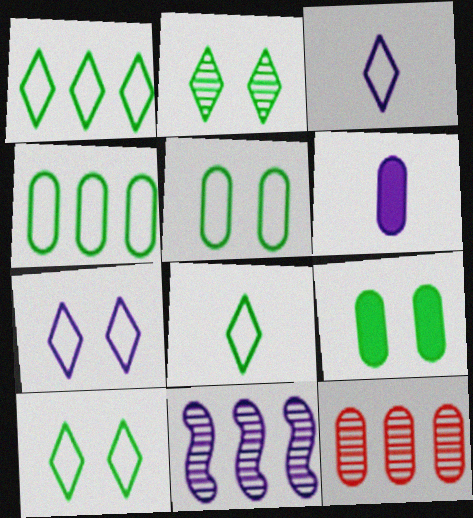[[1, 8, 10], 
[5, 6, 12], 
[6, 7, 11]]